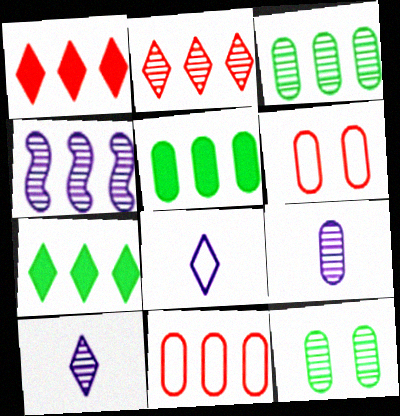[[2, 3, 4], 
[4, 7, 11], 
[5, 6, 9]]